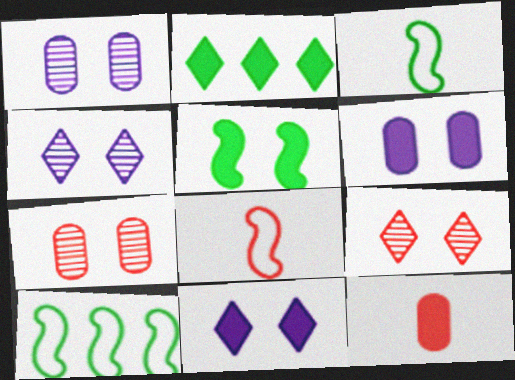[[1, 2, 8], 
[4, 10, 12]]